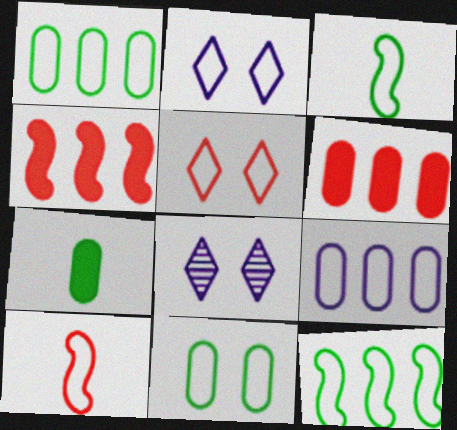[[1, 2, 10], 
[3, 5, 9], 
[3, 6, 8]]